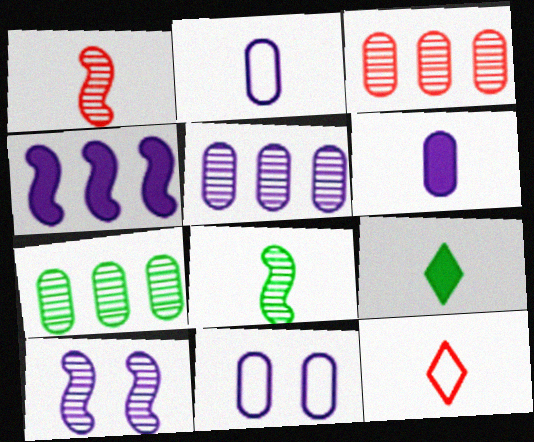[[1, 2, 9], 
[3, 5, 7], 
[5, 6, 11], 
[6, 8, 12]]